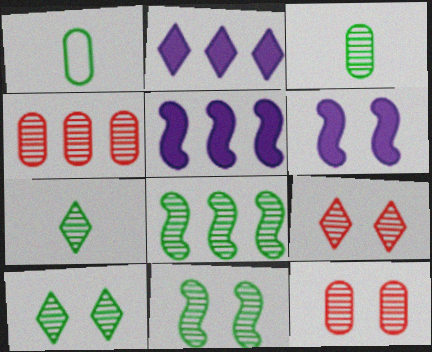[[1, 5, 9], 
[3, 8, 10]]